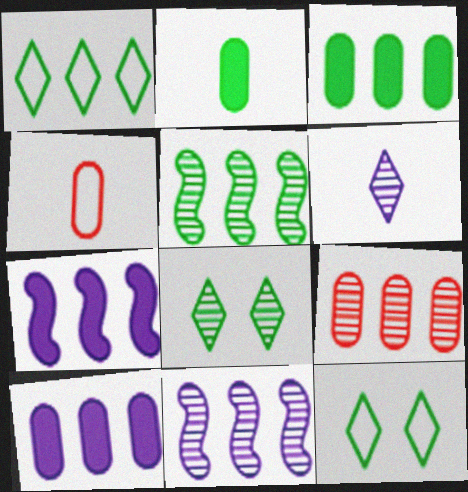[[1, 3, 5], 
[1, 7, 9], 
[2, 5, 12], 
[4, 7, 8]]